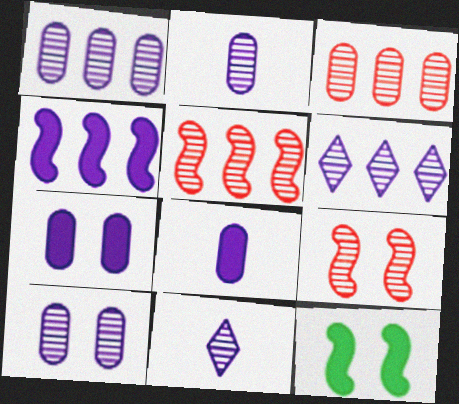[[1, 2, 10]]